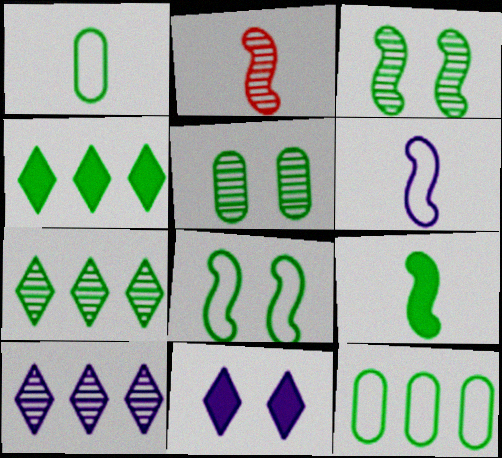[[1, 3, 4], 
[2, 5, 10], 
[2, 6, 9], 
[2, 11, 12]]